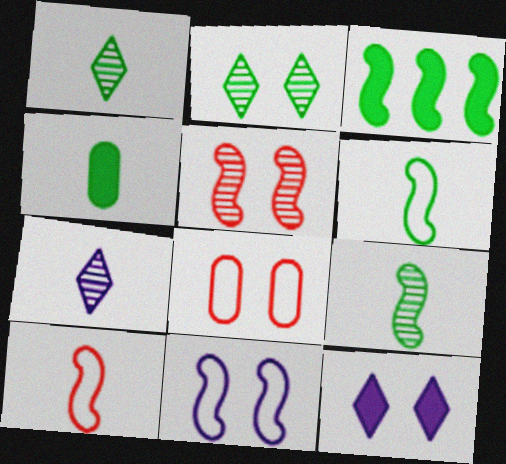[[1, 4, 6], 
[3, 7, 8], 
[4, 7, 10]]